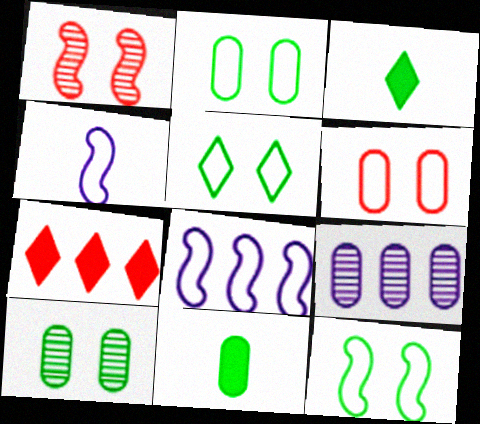[[2, 5, 12], 
[4, 7, 10], 
[6, 9, 11]]